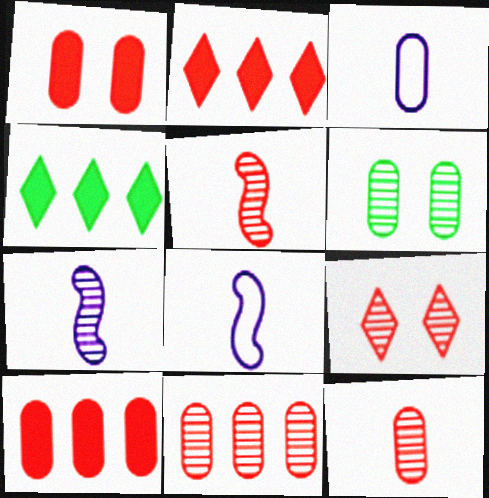[[2, 6, 8], 
[3, 6, 10], 
[5, 9, 11]]